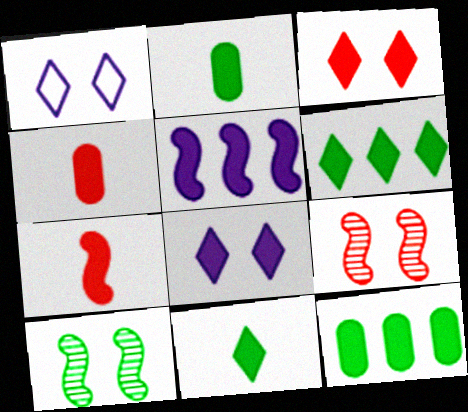[[2, 3, 5], 
[7, 8, 12]]